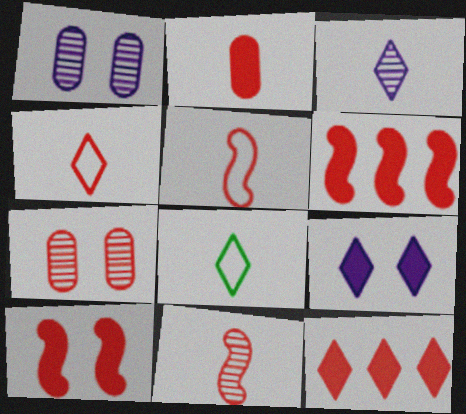[[1, 6, 8], 
[2, 4, 11], 
[2, 10, 12], 
[4, 6, 7], 
[5, 7, 12]]